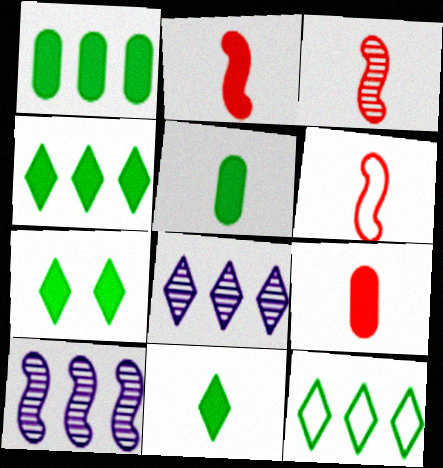[[2, 3, 6], 
[4, 7, 11]]